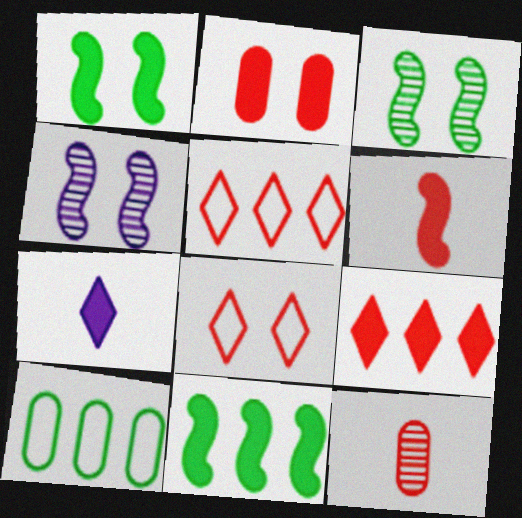[[2, 6, 9], 
[2, 7, 11]]